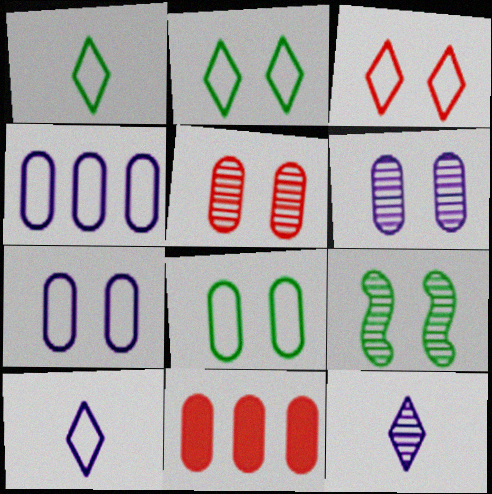[[9, 10, 11]]